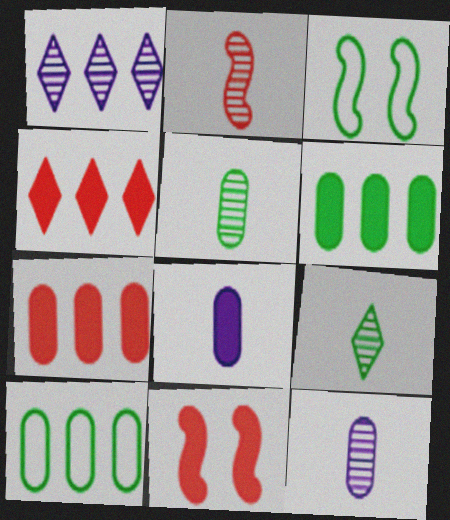[[2, 9, 12], 
[3, 4, 12], 
[3, 6, 9]]